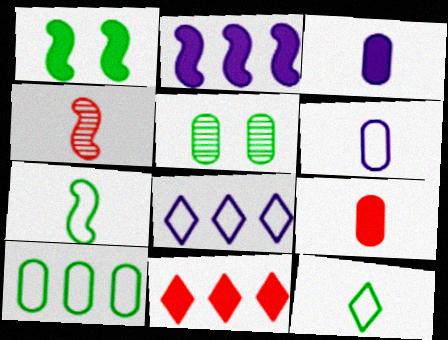[[1, 3, 11], 
[3, 4, 12]]